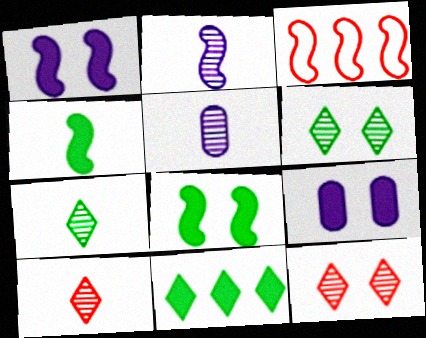[[2, 3, 8], 
[3, 7, 9]]